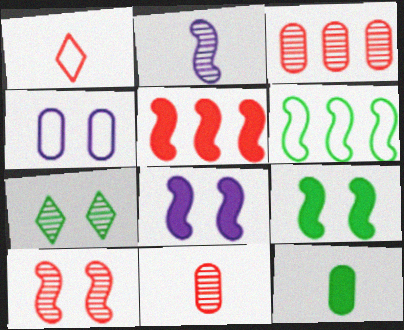[[1, 2, 12], 
[1, 4, 6], 
[2, 3, 7], 
[3, 4, 12], 
[6, 7, 12]]